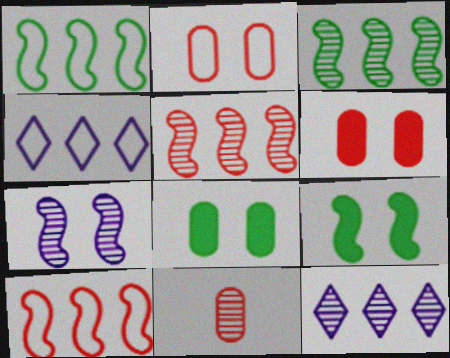[[4, 9, 11]]